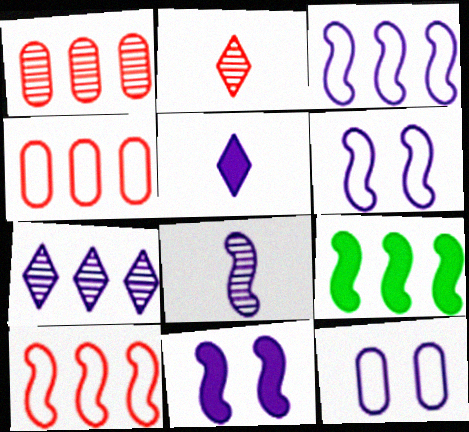[[2, 9, 12], 
[3, 8, 11], 
[4, 7, 9]]